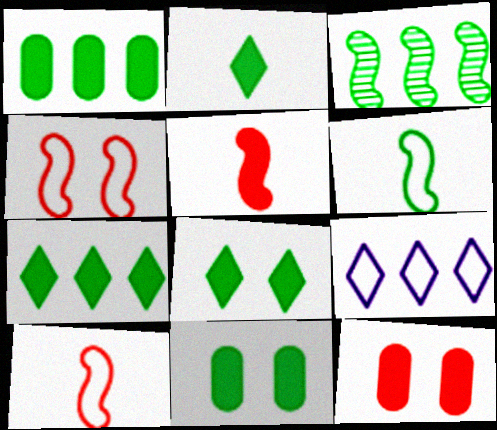[[2, 7, 8]]